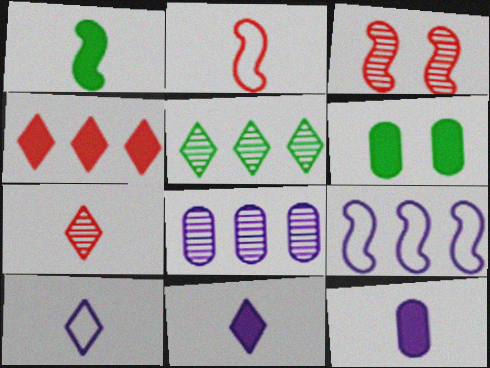[[1, 3, 9], 
[6, 7, 9]]